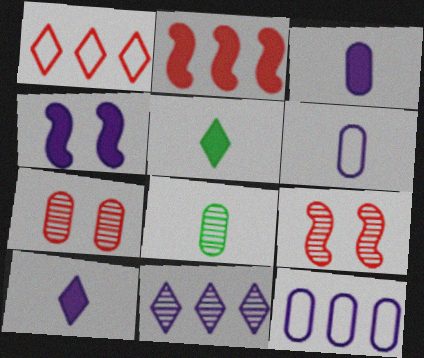[[1, 4, 8], 
[4, 6, 11], 
[5, 9, 12], 
[8, 9, 11]]